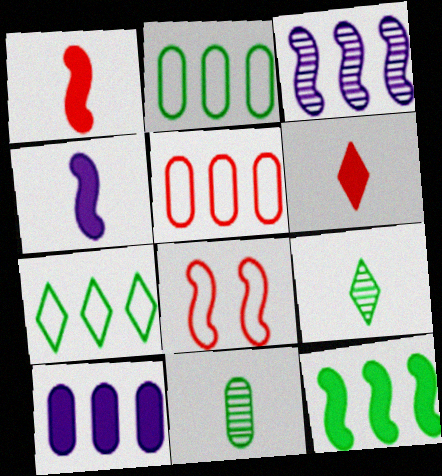[[8, 9, 10]]